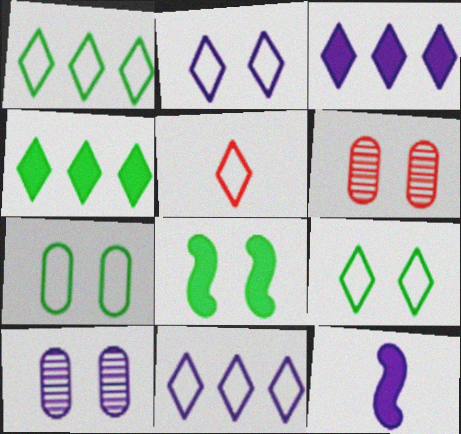[[1, 2, 5], 
[1, 6, 12], 
[2, 6, 8], 
[5, 9, 11], 
[10, 11, 12]]